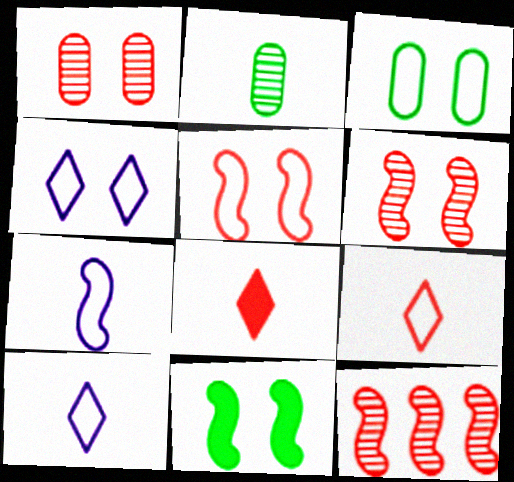[[1, 4, 11], 
[2, 7, 8], 
[3, 4, 5], 
[7, 11, 12]]